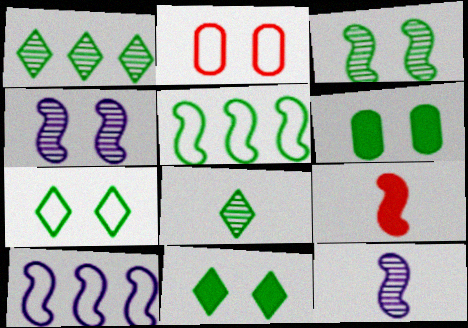[[2, 4, 11], 
[3, 6, 7], 
[3, 9, 10], 
[4, 5, 9], 
[5, 6, 8]]